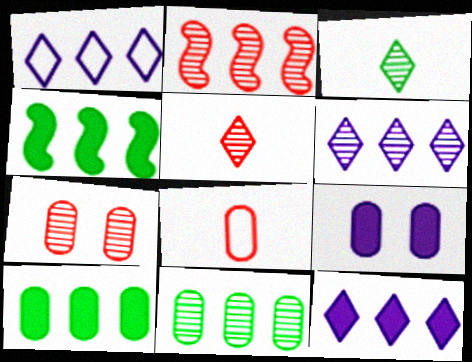[[1, 2, 10], 
[1, 6, 12], 
[2, 5, 7], 
[2, 6, 11], 
[8, 9, 11]]